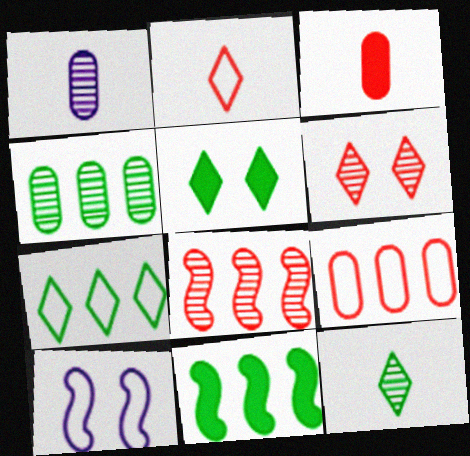[[4, 7, 11], 
[5, 7, 12]]